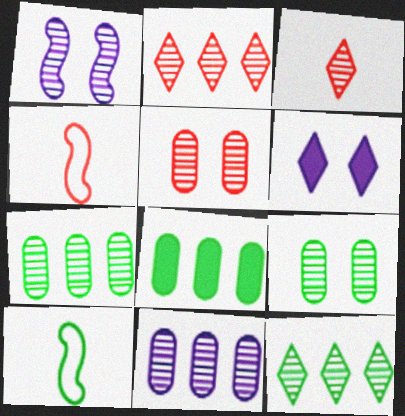[[1, 3, 7], 
[4, 6, 7]]